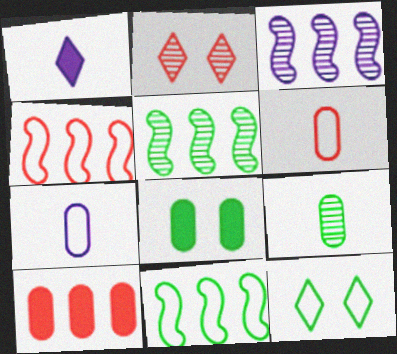[[2, 3, 9], 
[4, 7, 12]]